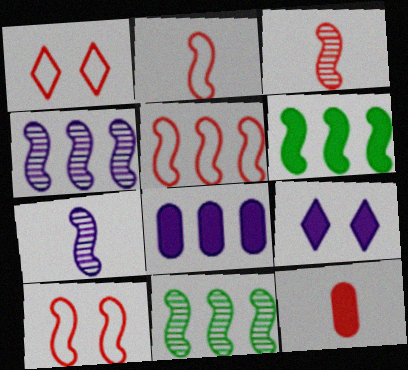[[2, 5, 10], 
[4, 5, 6], 
[6, 7, 10], 
[6, 9, 12]]